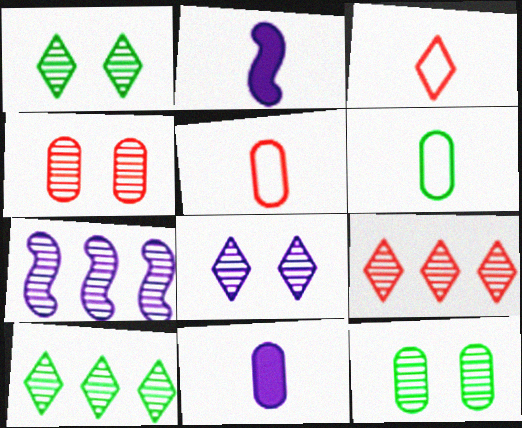[]